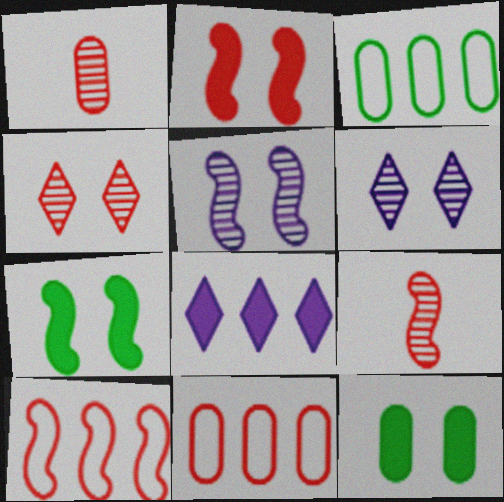[[2, 9, 10]]